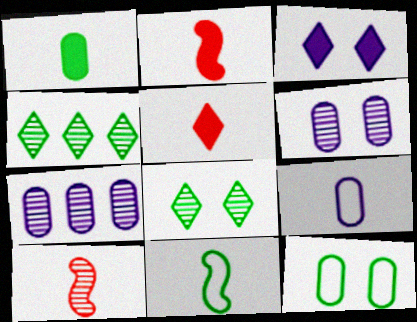[[4, 6, 10], 
[7, 8, 10]]